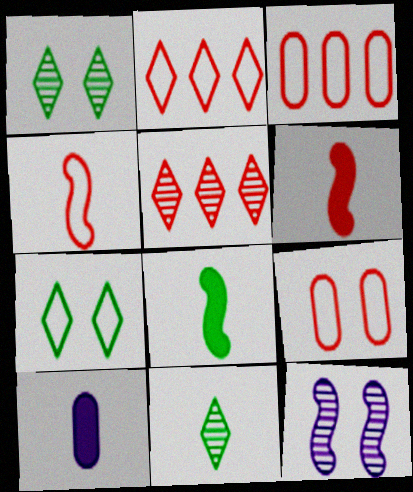[[2, 4, 9], 
[4, 10, 11], 
[5, 6, 9]]